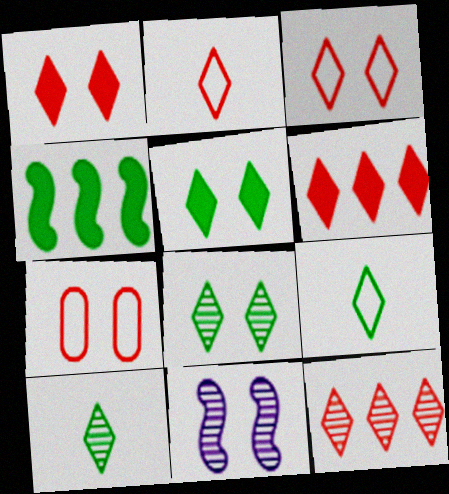[[1, 2, 12], 
[5, 7, 11]]